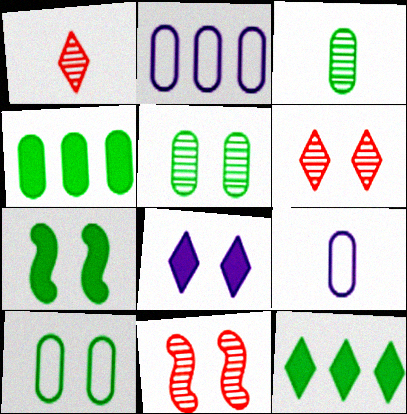[[1, 2, 7], 
[3, 4, 10], 
[8, 10, 11], 
[9, 11, 12]]